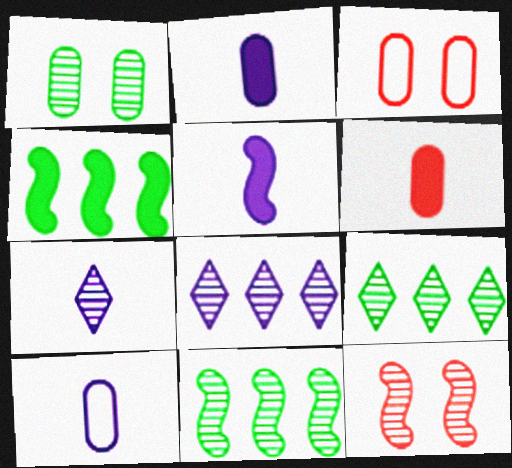[[3, 4, 7], 
[3, 5, 9], 
[5, 7, 10]]